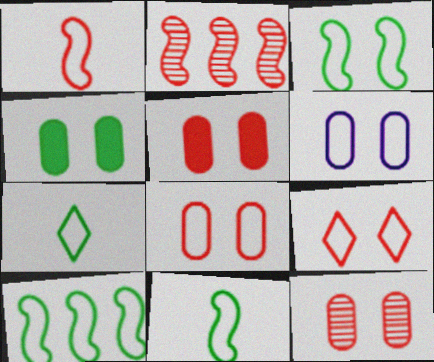[[3, 6, 9], 
[3, 10, 11], 
[4, 6, 12], 
[5, 8, 12]]